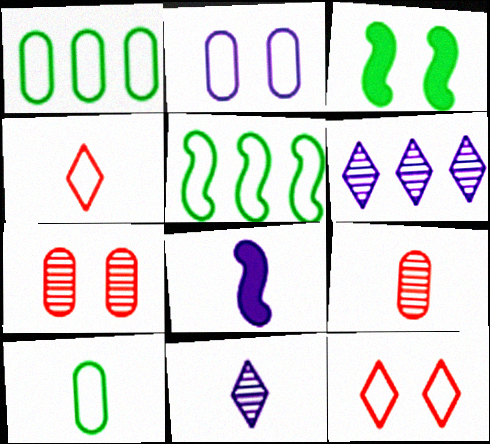[[2, 4, 5], 
[2, 6, 8]]